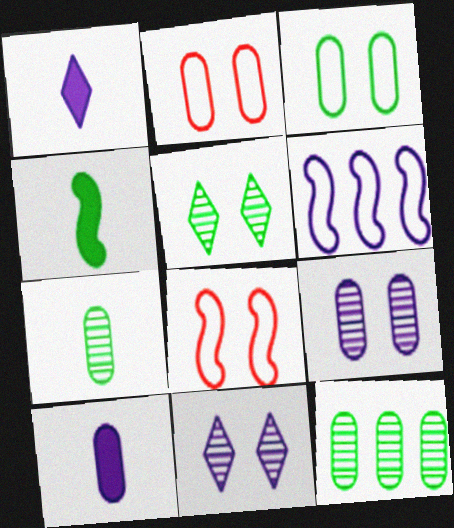[[1, 6, 9], 
[1, 8, 12], 
[2, 10, 12], 
[6, 10, 11]]